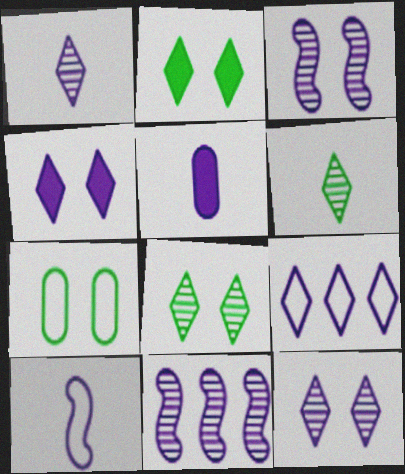[[1, 4, 9], 
[1, 5, 10], 
[3, 5, 9]]